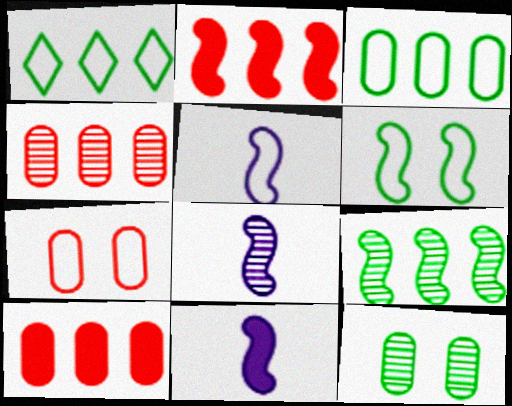[[1, 5, 7], 
[2, 6, 8], 
[5, 8, 11]]